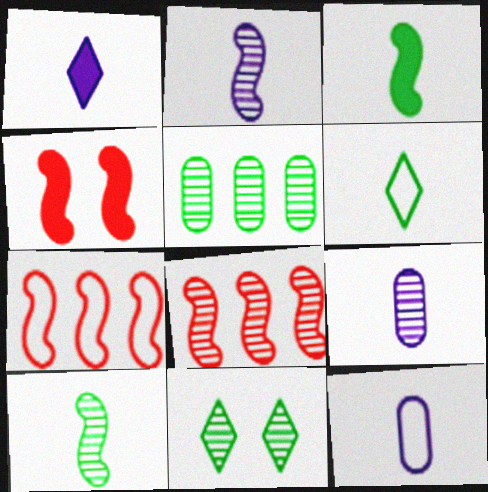[[1, 2, 12], 
[5, 10, 11], 
[8, 9, 11]]